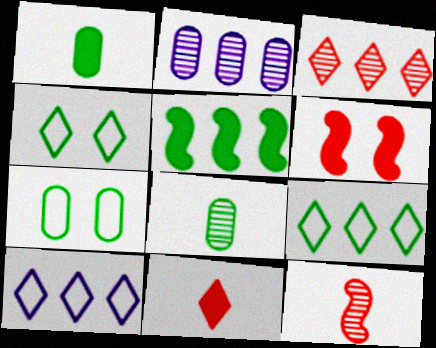[[4, 5, 8], 
[6, 8, 10]]